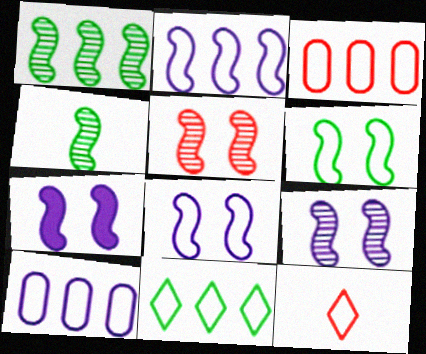[[2, 3, 11], 
[5, 6, 7], 
[6, 10, 12], 
[7, 8, 9]]